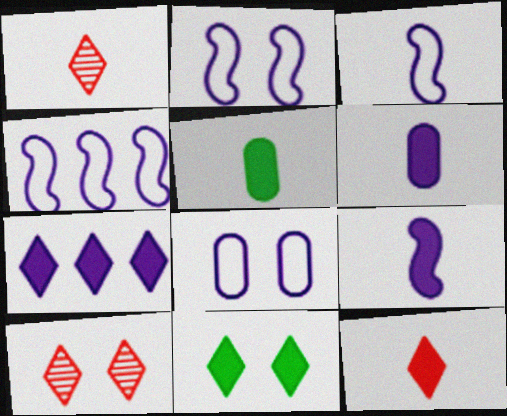[[1, 3, 5], 
[2, 3, 4], 
[4, 5, 10], 
[5, 9, 12], 
[7, 11, 12]]